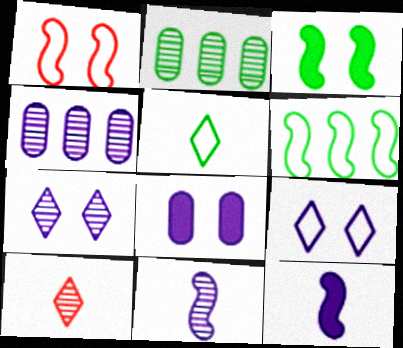[[2, 3, 5], 
[4, 7, 11], 
[4, 9, 12], 
[6, 8, 10]]